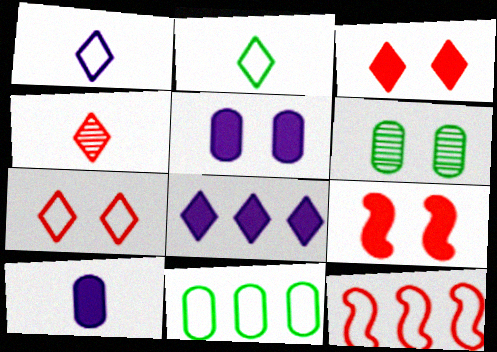[]